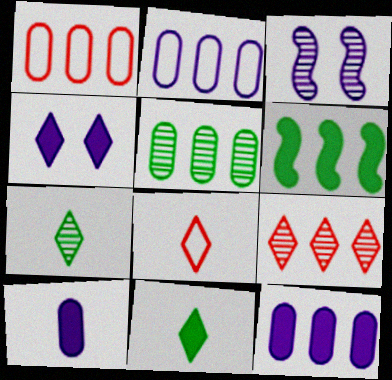[[1, 3, 11], 
[1, 5, 12], 
[2, 6, 9]]